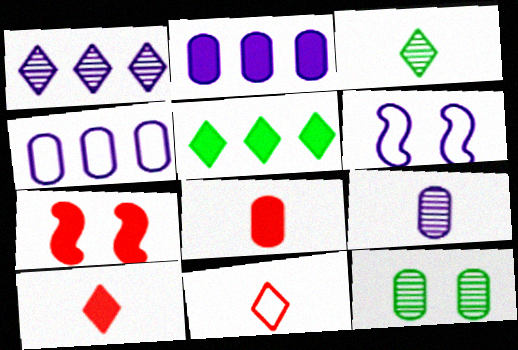[[3, 4, 7], 
[4, 8, 12]]